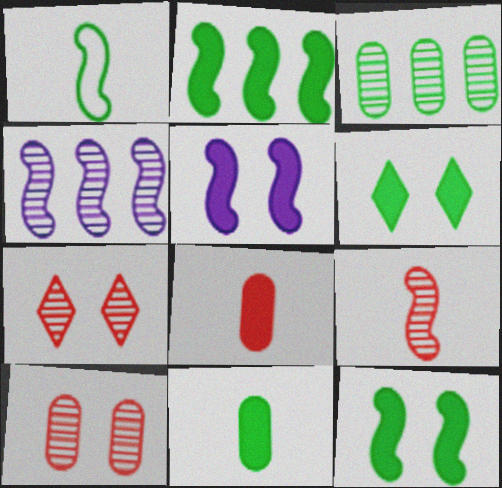[[1, 3, 6], 
[2, 6, 11]]